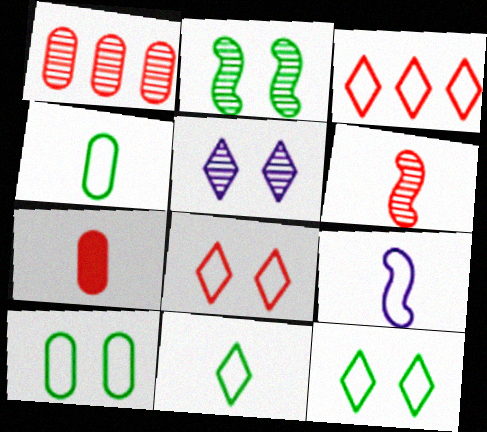[[3, 9, 10]]